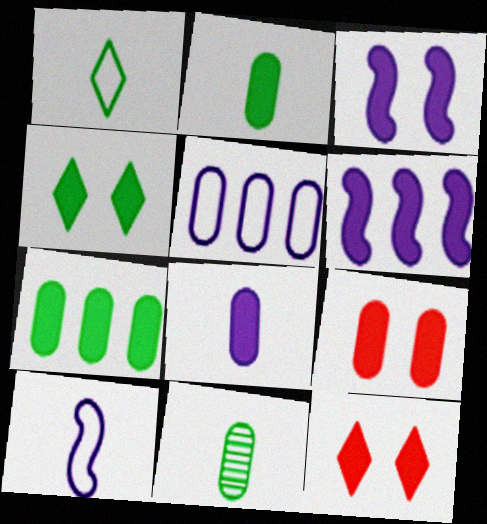[[2, 6, 12], 
[3, 4, 9], 
[5, 9, 11], 
[7, 8, 9]]